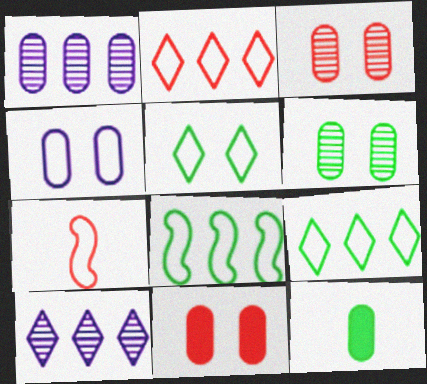[[4, 6, 11], 
[4, 7, 9]]